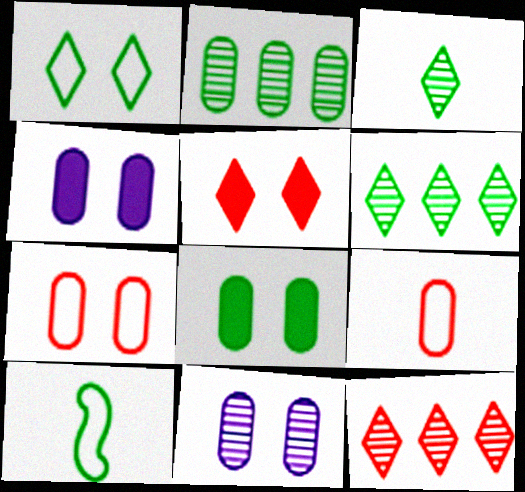[[2, 4, 9], 
[4, 10, 12], 
[6, 8, 10], 
[7, 8, 11]]